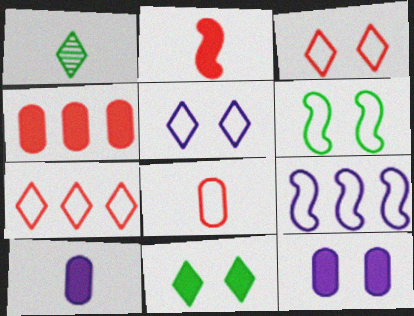[]